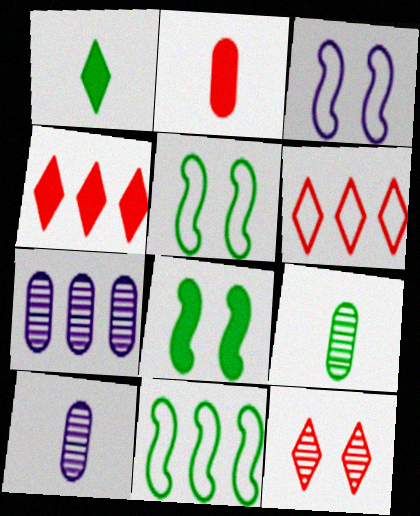[[3, 4, 9], 
[4, 5, 10], 
[4, 7, 11], 
[6, 8, 10]]